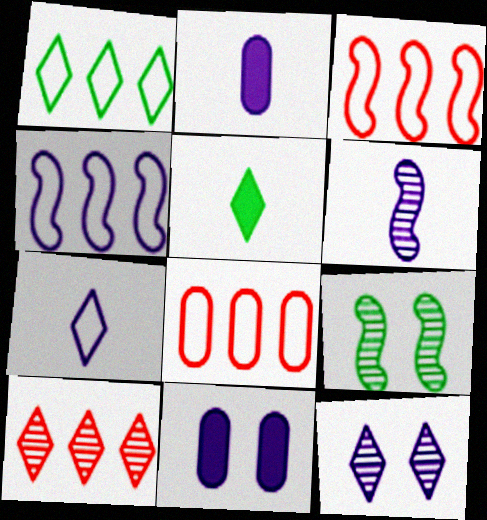[[1, 4, 8], 
[2, 4, 12], 
[2, 6, 7]]